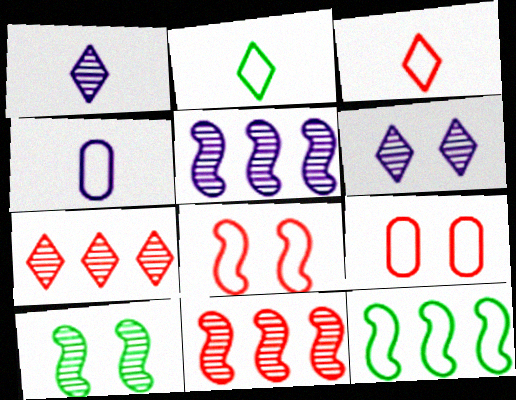[]